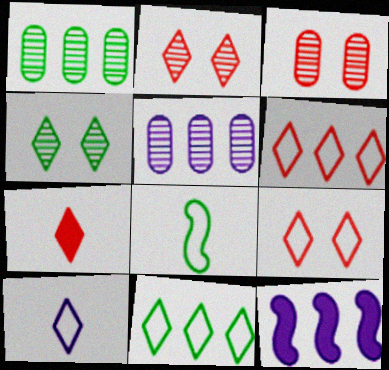[[1, 6, 12], 
[2, 6, 7], 
[9, 10, 11]]